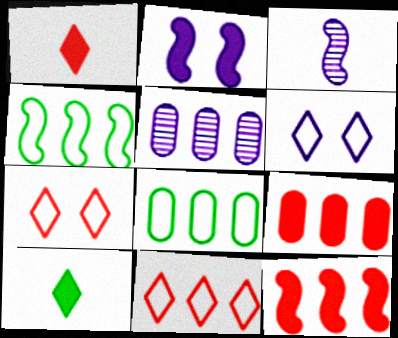[[2, 9, 10], 
[5, 8, 9]]